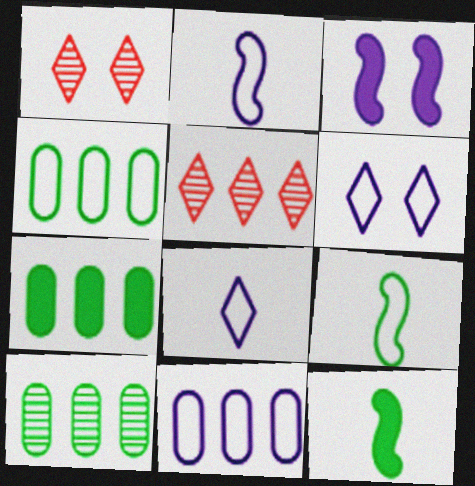[[1, 2, 7], 
[1, 11, 12], 
[2, 6, 11], 
[4, 7, 10]]